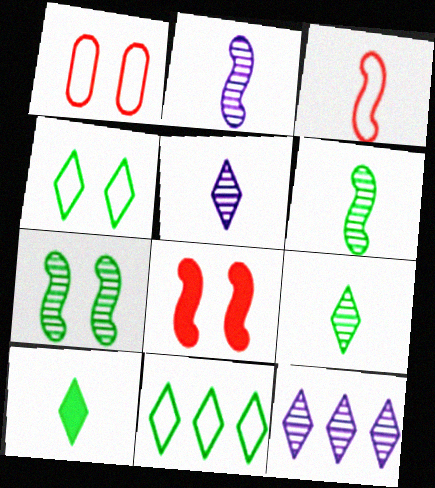[]